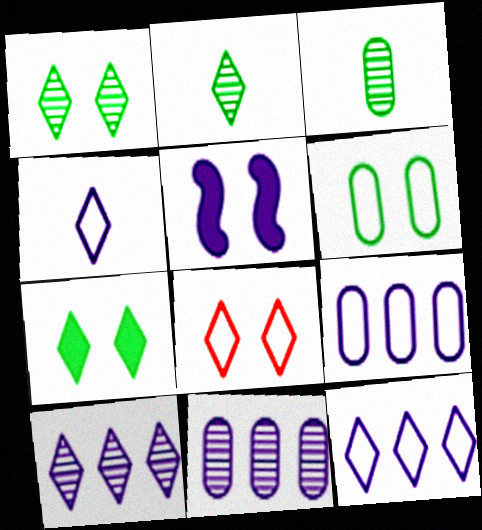[[4, 5, 11]]